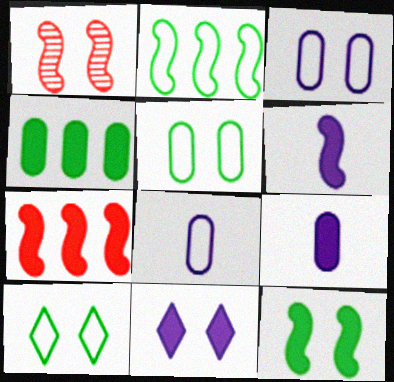[[1, 2, 6], 
[1, 5, 11], 
[6, 7, 12]]